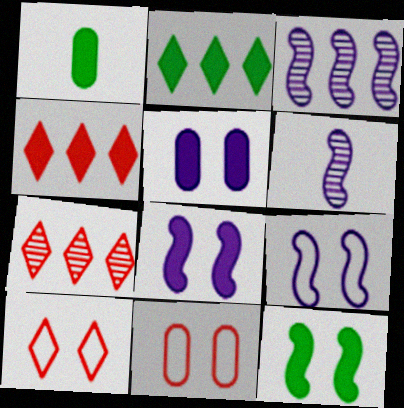[[1, 2, 12], 
[1, 3, 10], 
[1, 4, 8], 
[1, 7, 9], 
[2, 6, 11]]